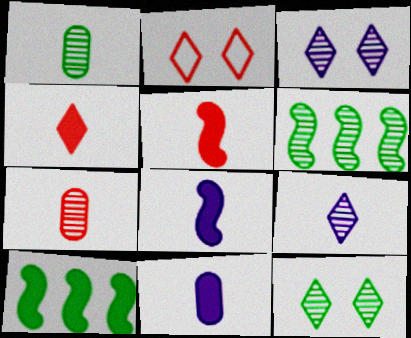[[1, 6, 12], 
[2, 6, 11], 
[3, 6, 7]]